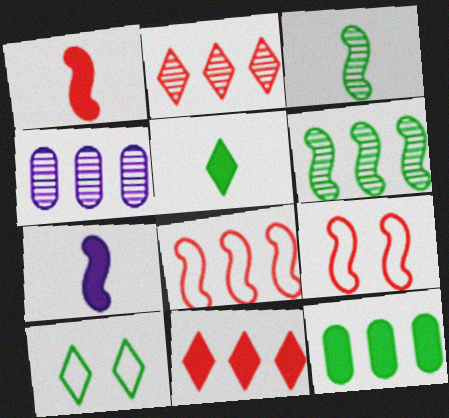[[1, 4, 10], 
[2, 4, 6], 
[3, 10, 12], 
[4, 5, 9], 
[6, 7, 9]]